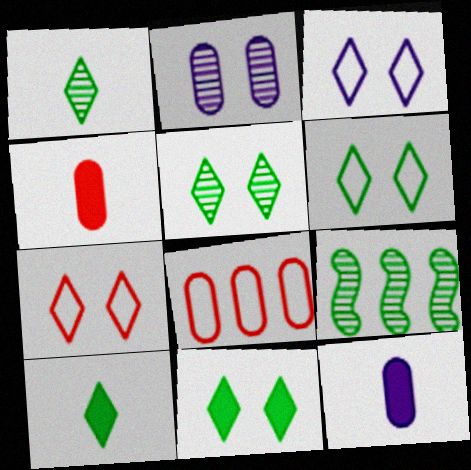[[3, 4, 9], 
[3, 6, 7], 
[5, 6, 11], 
[7, 9, 12]]